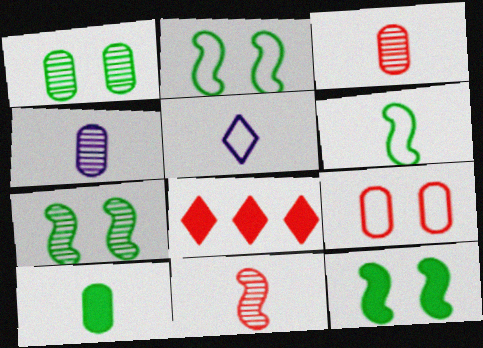[[2, 4, 8], 
[2, 7, 12], 
[5, 10, 11], 
[8, 9, 11]]